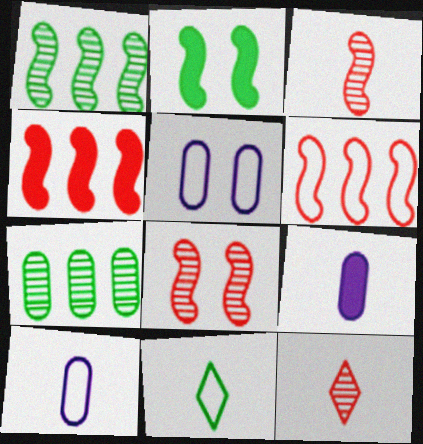[[2, 7, 11], 
[3, 9, 11], 
[5, 6, 11]]